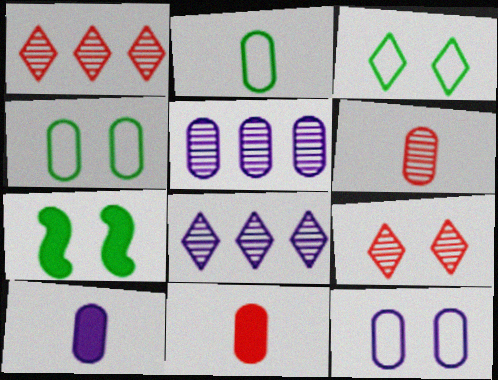[[2, 6, 10], 
[4, 5, 11], 
[5, 10, 12], 
[7, 9, 12]]